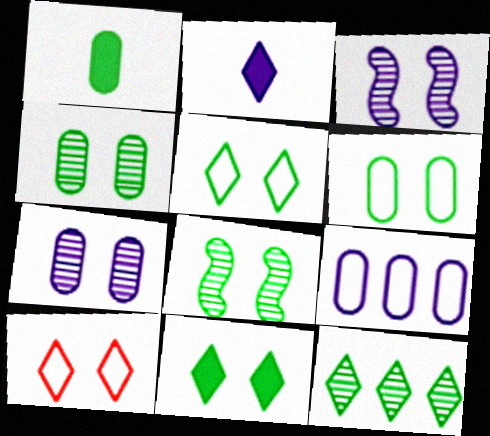[[2, 3, 9], 
[2, 10, 12], 
[6, 8, 11]]